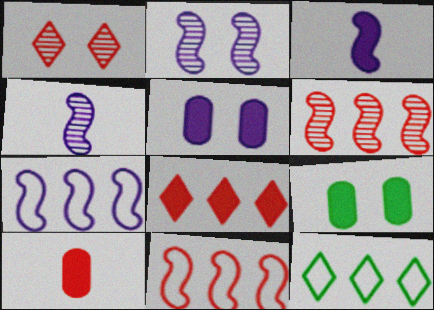[[1, 10, 11], 
[2, 3, 7], 
[2, 10, 12], 
[3, 8, 9]]